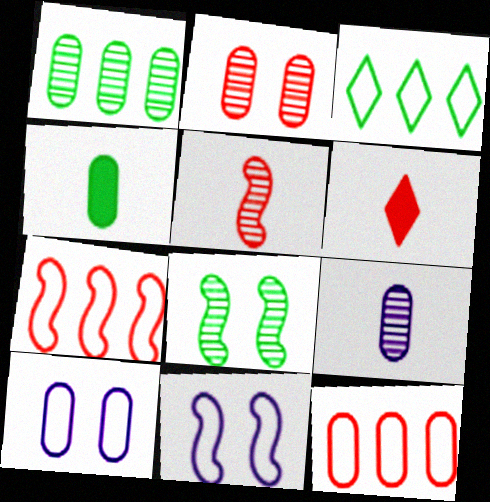[[1, 2, 9], 
[1, 6, 11], 
[2, 6, 7], 
[3, 4, 8]]